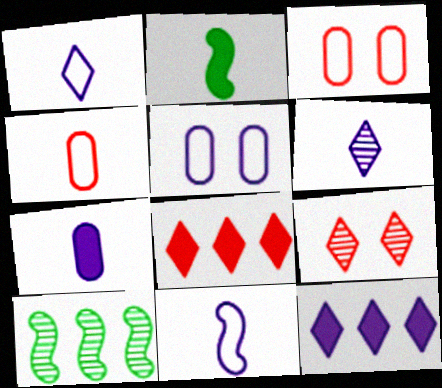[[2, 4, 6], 
[6, 7, 11]]